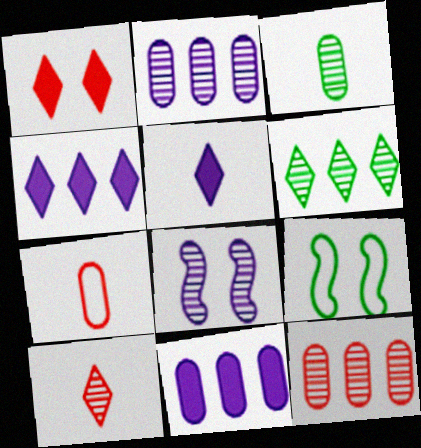[[5, 9, 12], 
[9, 10, 11]]